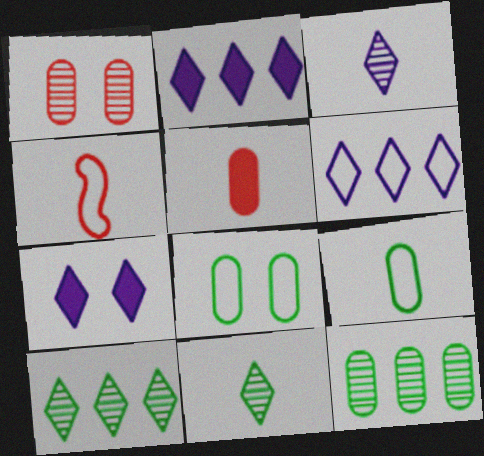[[3, 6, 7], 
[4, 6, 8], 
[4, 7, 12]]